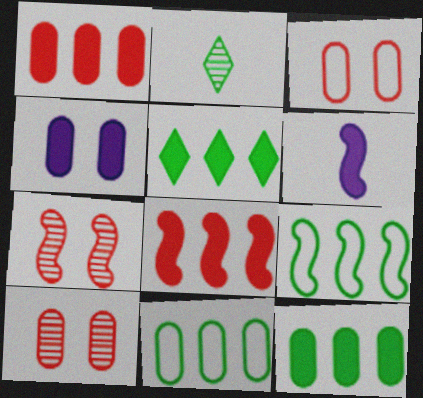[[6, 7, 9]]